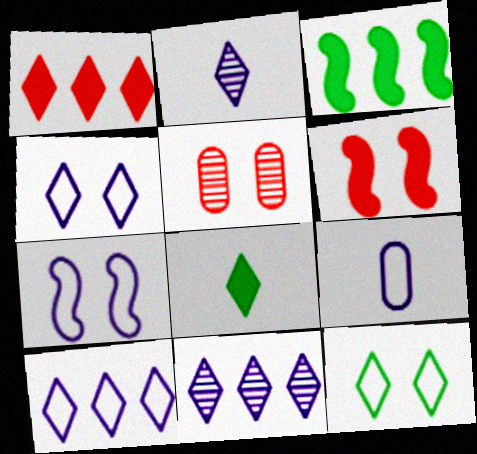[[1, 2, 12], 
[7, 9, 10]]